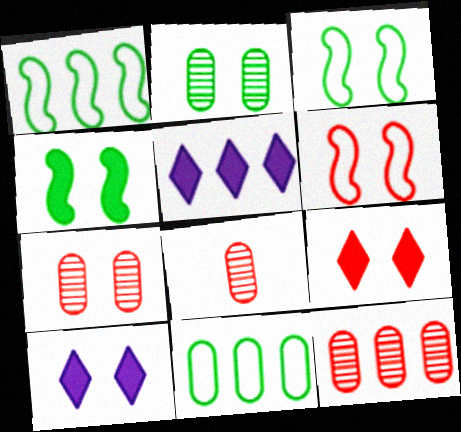[[1, 5, 12], 
[1, 8, 10], 
[2, 6, 10], 
[3, 5, 8], 
[3, 7, 10], 
[6, 7, 9], 
[7, 8, 12]]